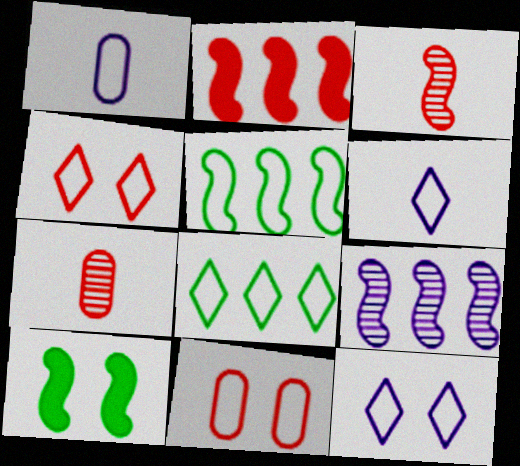[[1, 4, 5], 
[2, 4, 7], 
[2, 5, 9], 
[4, 6, 8], 
[5, 6, 11]]